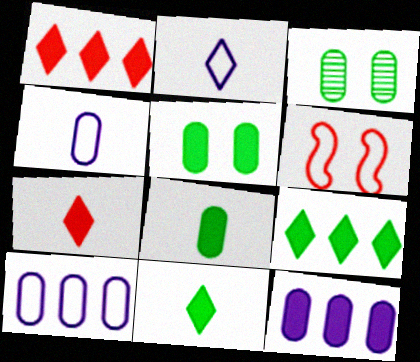[]